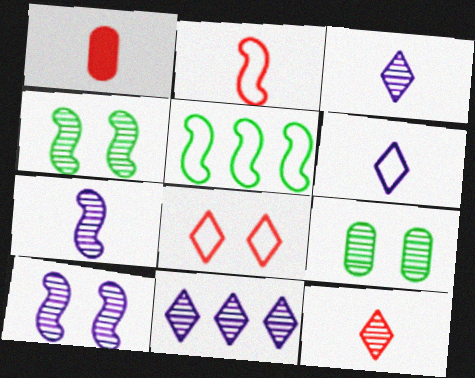[[1, 2, 12]]